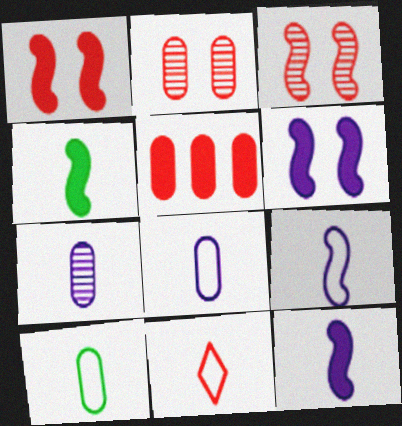[[3, 5, 11], 
[4, 7, 11], 
[9, 10, 11]]